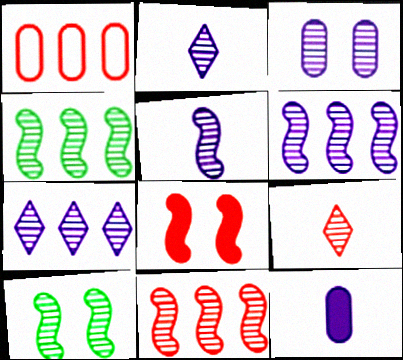[[1, 8, 9], 
[2, 3, 6], 
[3, 4, 9], 
[3, 5, 7], 
[4, 6, 11], 
[5, 10, 11]]